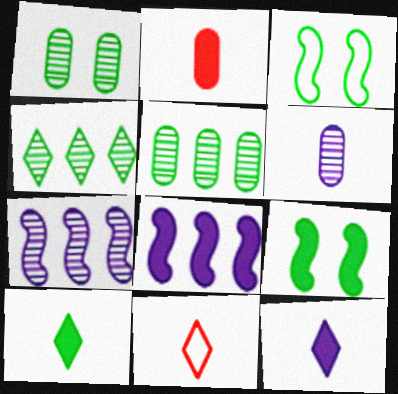[[1, 8, 11], 
[3, 5, 10]]